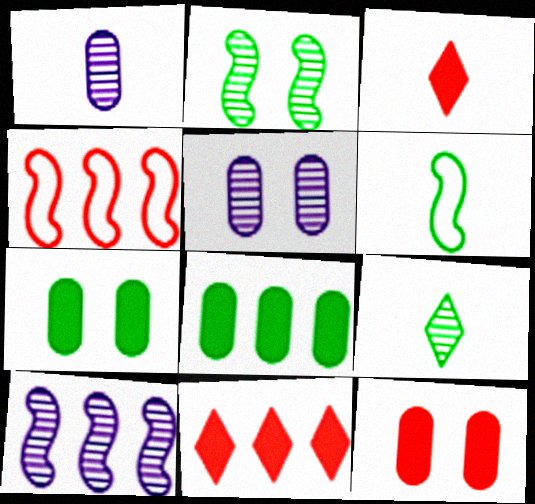[[1, 3, 6], 
[5, 6, 11]]